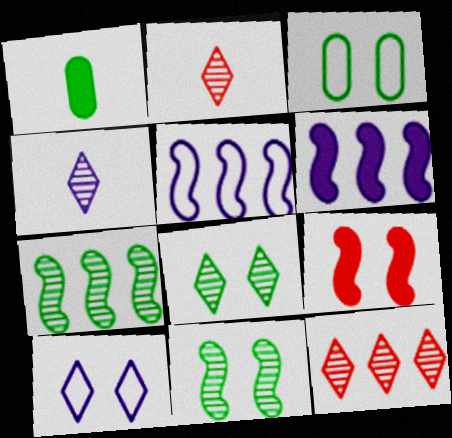[[2, 3, 6], 
[4, 8, 12]]